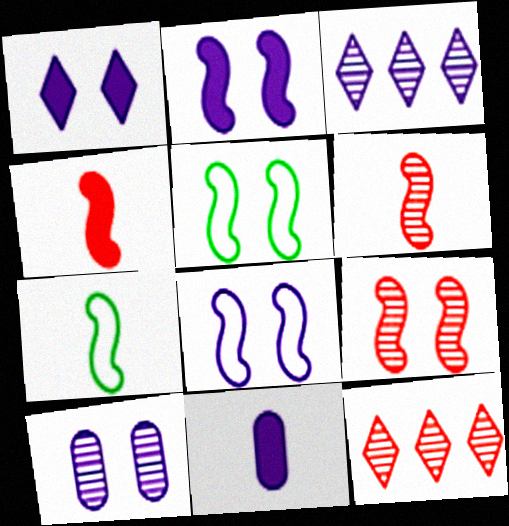[[1, 8, 10], 
[2, 5, 9], 
[3, 8, 11], 
[5, 11, 12]]